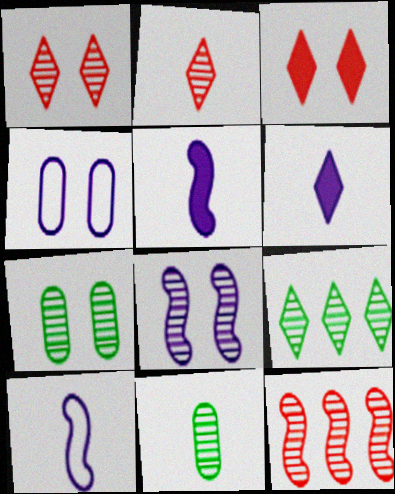[[1, 7, 8]]